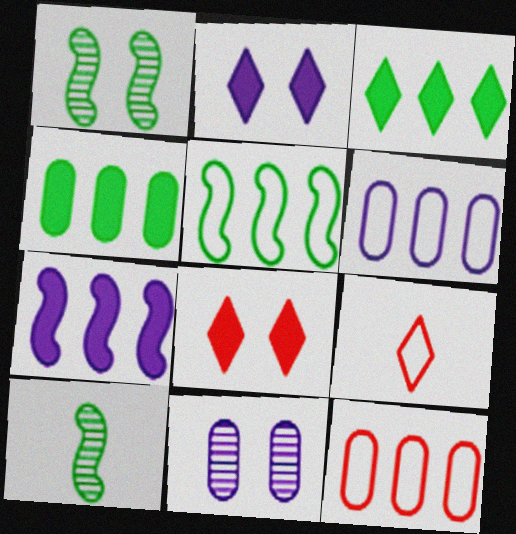[[2, 10, 12], 
[6, 8, 10]]